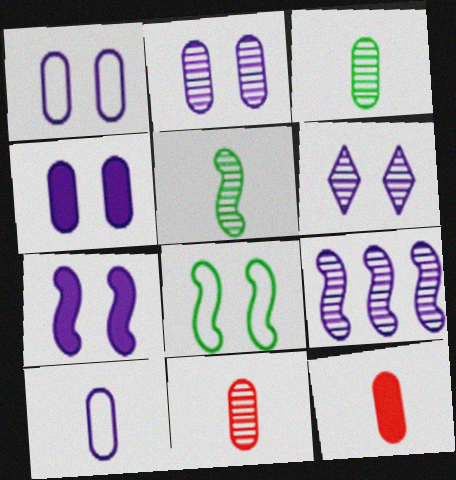[[1, 2, 4], 
[1, 6, 7], 
[3, 10, 12]]